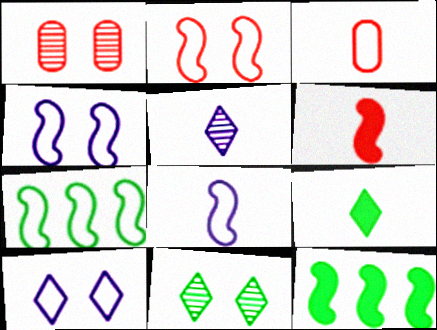[[2, 7, 8], 
[3, 7, 10]]